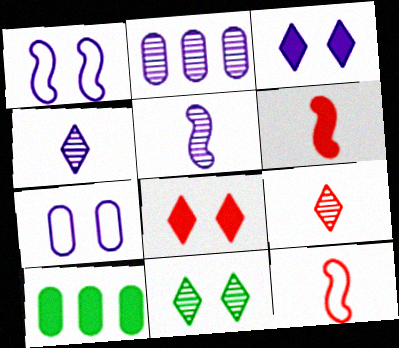[[1, 9, 10], 
[3, 6, 10]]